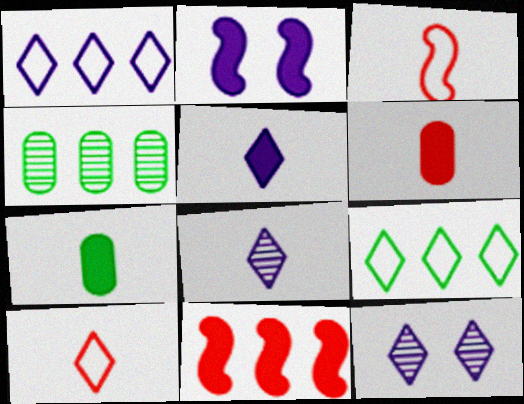[[1, 4, 11], 
[1, 5, 12], 
[2, 4, 10], 
[3, 7, 8]]